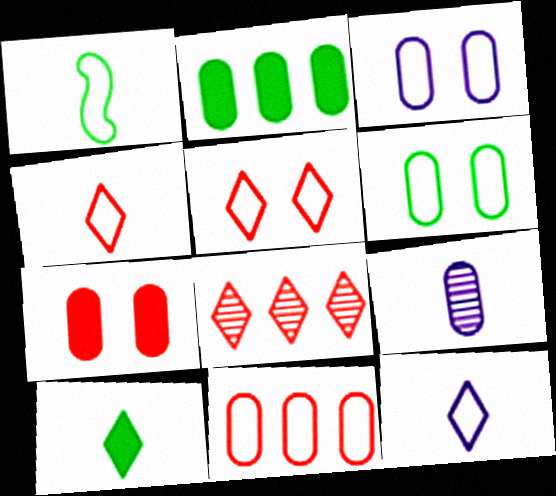[]